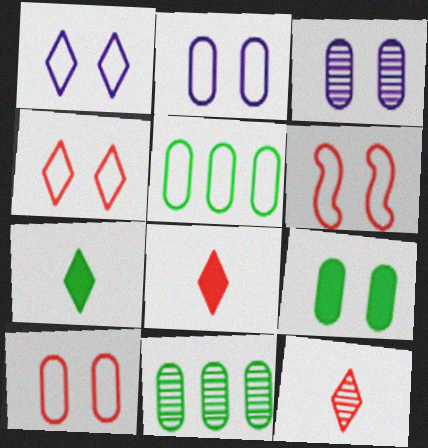[[3, 9, 10], 
[4, 6, 10]]